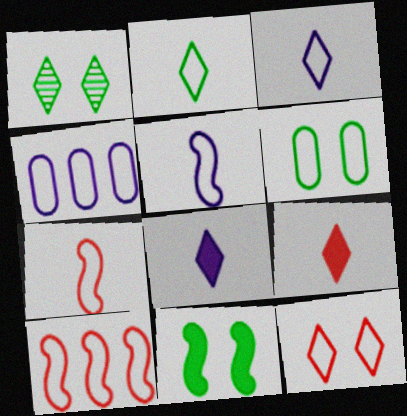[[1, 6, 11], 
[3, 6, 10]]